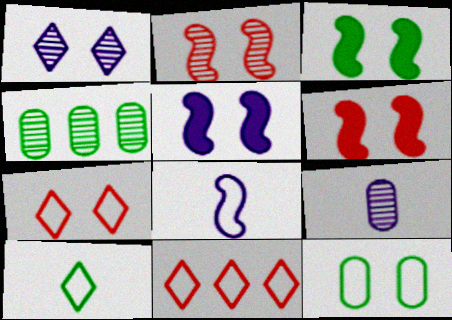[[1, 6, 12], 
[3, 4, 10], 
[3, 5, 6], 
[3, 9, 11], 
[8, 11, 12]]